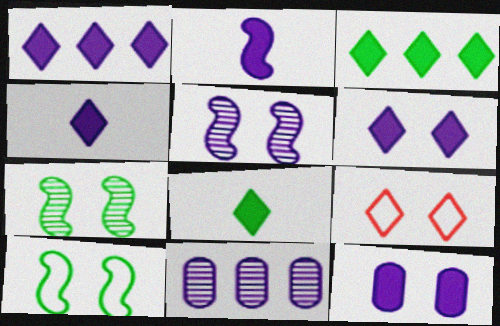[[1, 2, 12], 
[1, 4, 6], 
[7, 9, 12]]